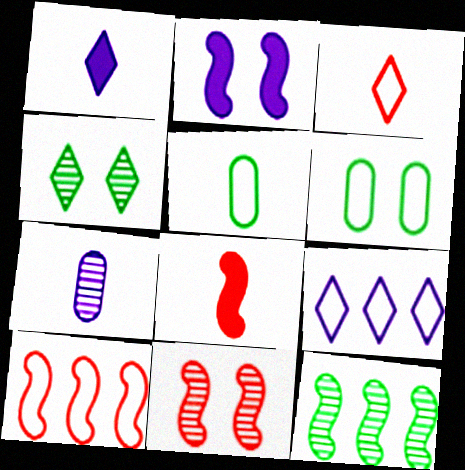[[2, 7, 9], 
[8, 10, 11]]